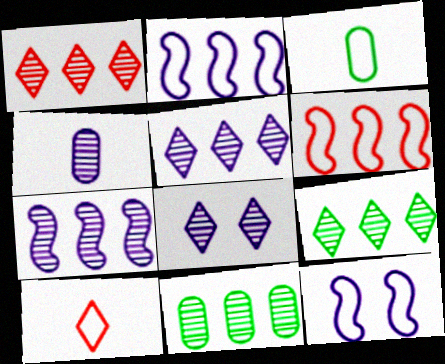[[1, 5, 9], 
[1, 7, 11], 
[4, 7, 8]]